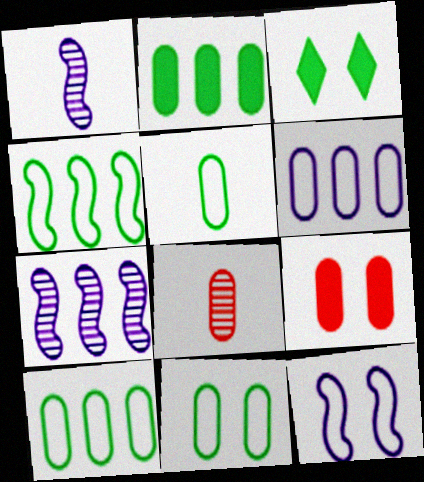[[5, 10, 11]]